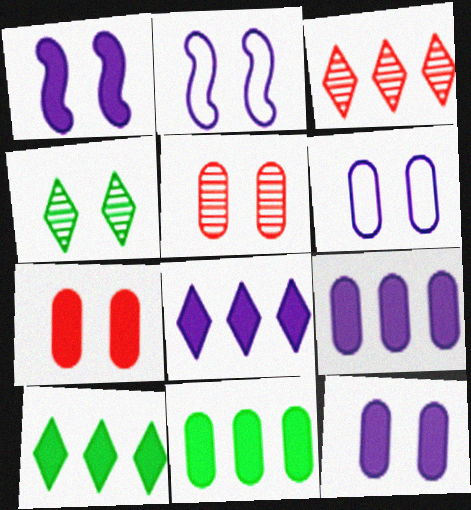[[2, 4, 7]]